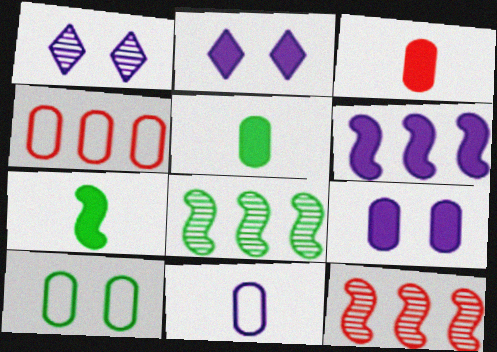[[1, 4, 7], 
[1, 6, 11], 
[4, 10, 11]]